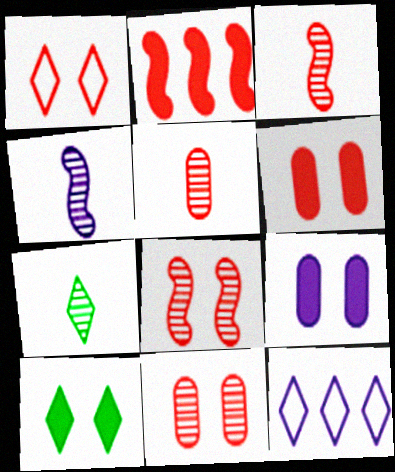[[1, 2, 5], 
[1, 6, 8], 
[4, 5, 7], 
[4, 9, 12]]